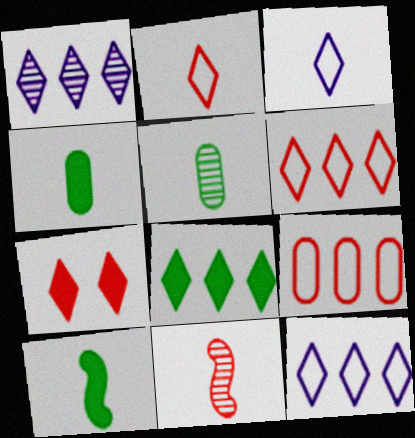[[1, 6, 8], 
[3, 4, 11], 
[7, 9, 11]]